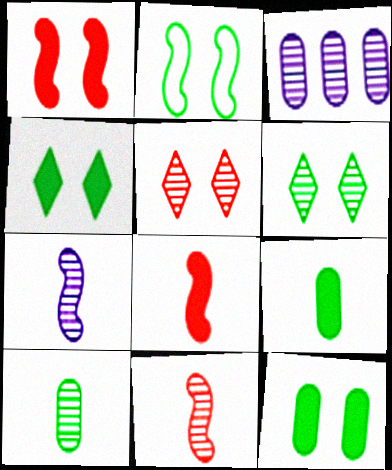[[2, 6, 12], 
[3, 6, 11]]